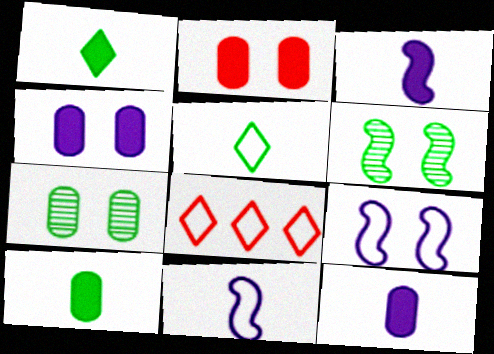[[3, 7, 8], 
[6, 8, 12]]